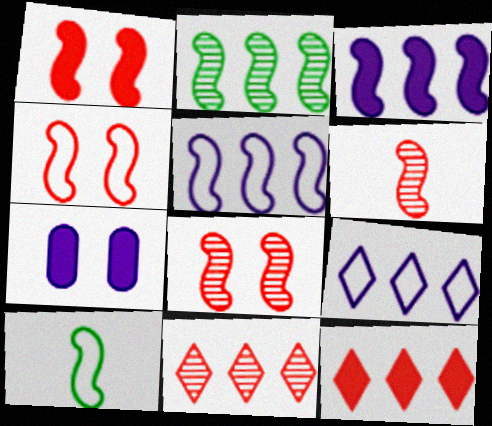[[1, 4, 8], 
[3, 8, 10], 
[4, 5, 10], 
[7, 10, 11]]